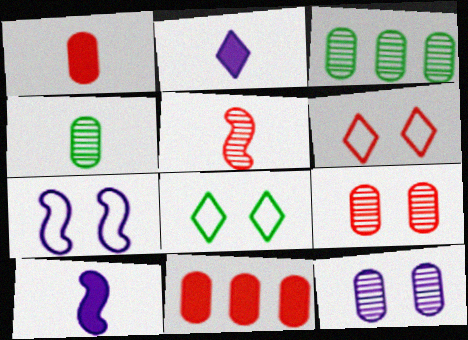[[3, 6, 10], 
[5, 6, 11]]